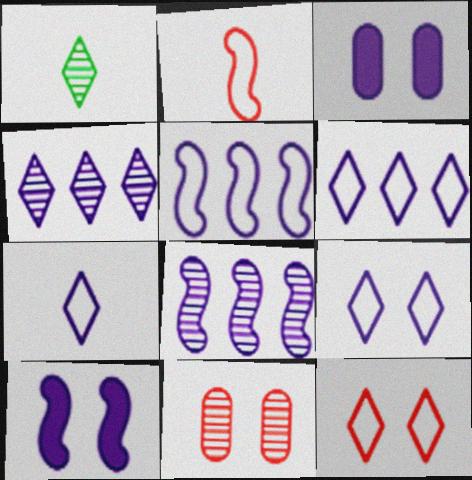[[1, 8, 11], 
[3, 7, 8], 
[6, 7, 9]]